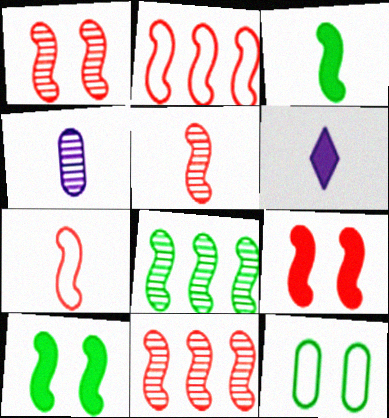[[1, 5, 11], 
[2, 5, 9], 
[6, 11, 12], 
[7, 9, 11]]